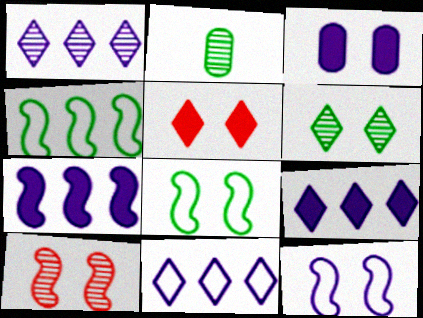[[1, 2, 10], 
[1, 9, 11]]